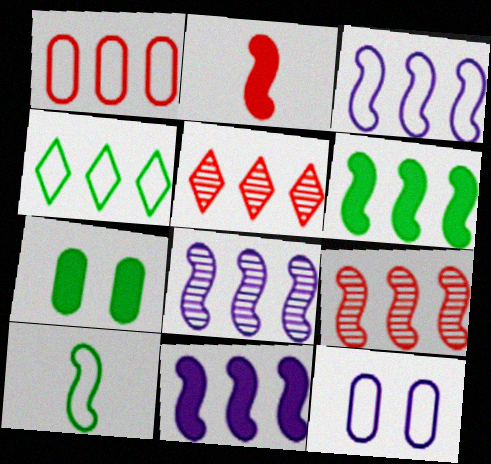[[1, 3, 4], 
[3, 6, 9], 
[3, 8, 11]]